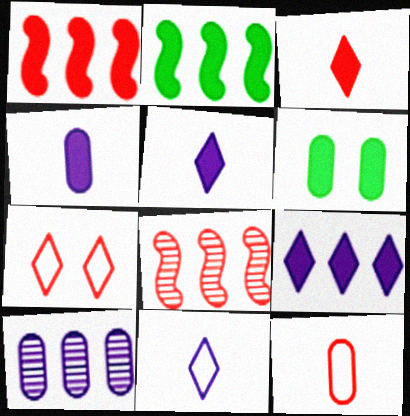[[1, 5, 6], 
[6, 8, 11], 
[6, 10, 12]]